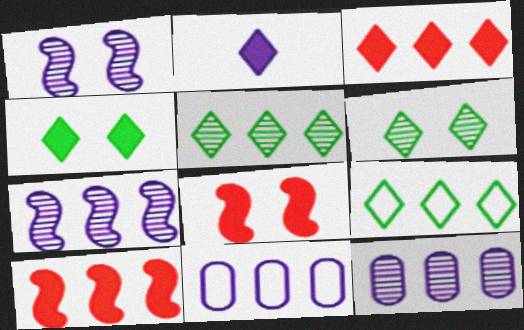[[1, 2, 11], 
[2, 3, 4], 
[5, 10, 11], 
[9, 10, 12]]